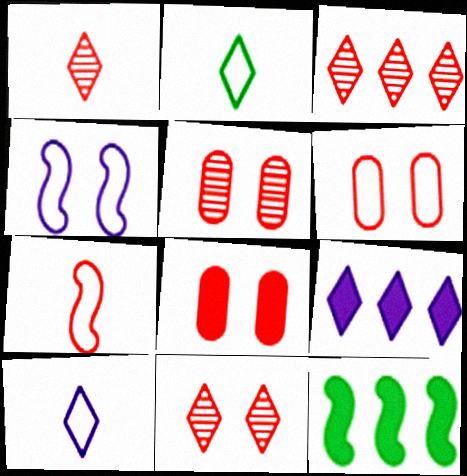[[1, 3, 11], 
[2, 9, 11], 
[3, 7, 8], 
[5, 6, 8], 
[5, 10, 12]]